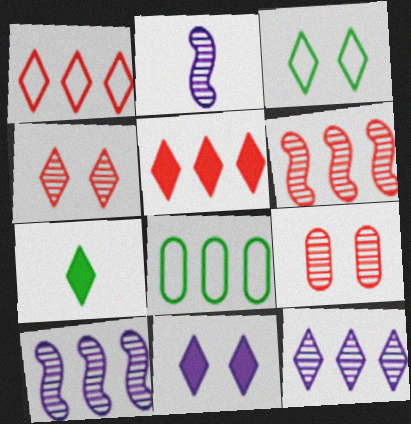[[3, 4, 11], 
[5, 7, 11], 
[5, 8, 10]]